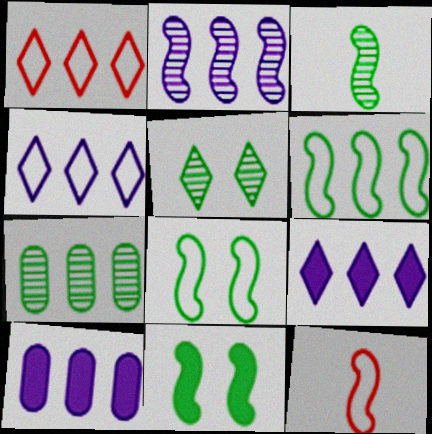[[2, 4, 10], 
[2, 11, 12], 
[3, 5, 7], 
[3, 6, 11], 
[5, 10, 12]]